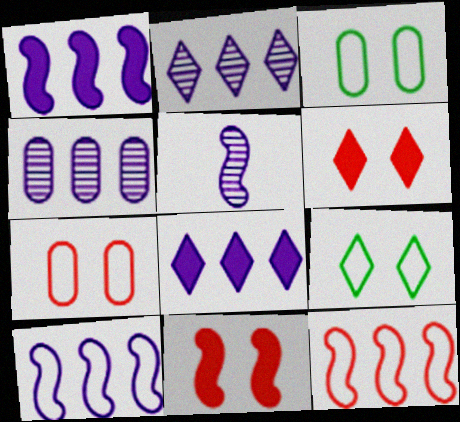[[4, 8, 10]]